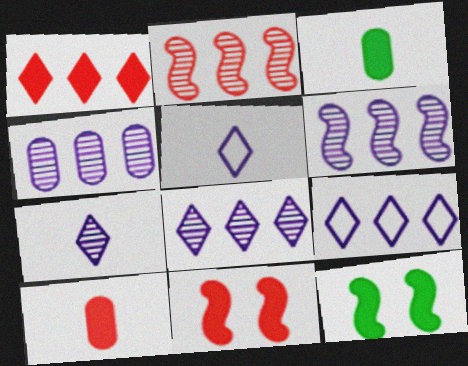[[1, 10, 11], 
[4, 6, 8]]